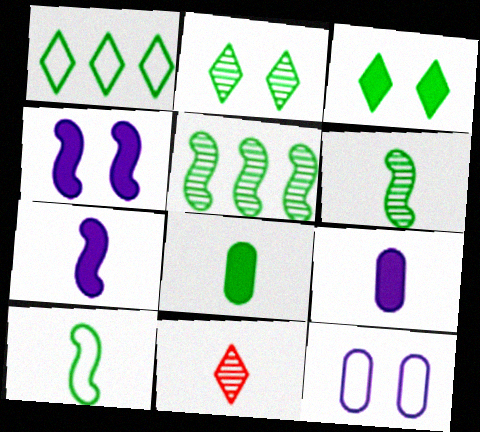[[9, 10, 11]]